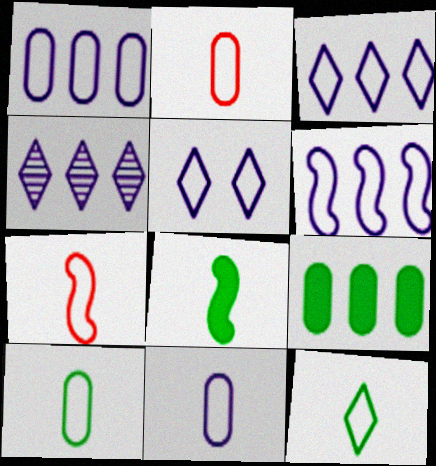[[1, 3, 6], 
[2, 10, 11], 
[5, 6, 11], 
[7, 11, 12]]